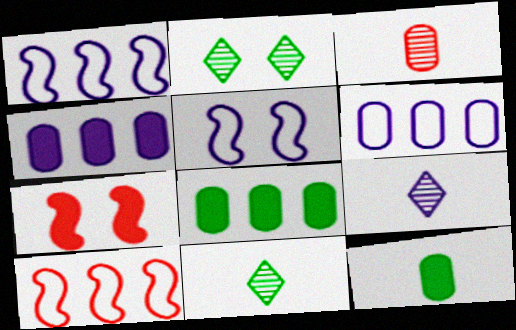[[4, 5, 9], 
[6, 7, 11]]